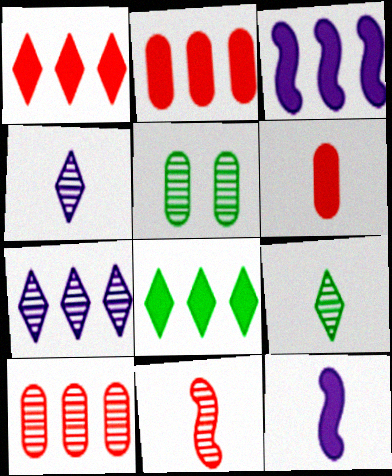[[2, 3, 8], 
[5, 7, 11]]